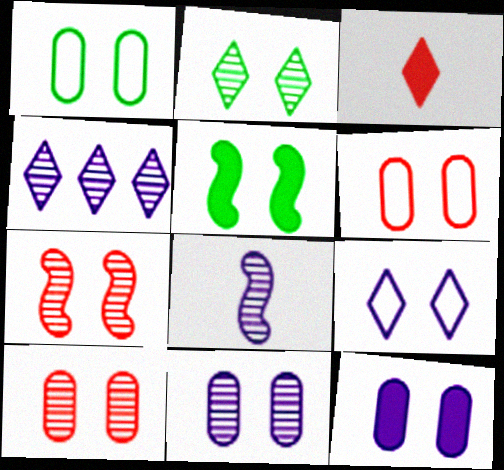[[1, 2, 5], 
[1, 10, 12], 
[2, 7, 11], 
[4, 8, 11], 
[5, 9, 10]]